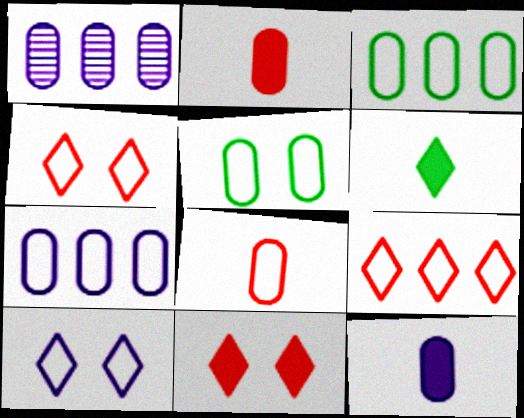[[1, 2, 5], 
[5, 7, 8]]